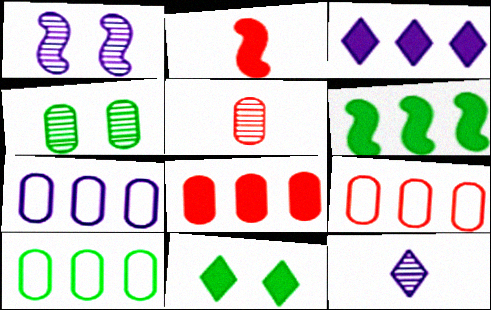[[3, 6, 8], 
[7, 9, 10]]